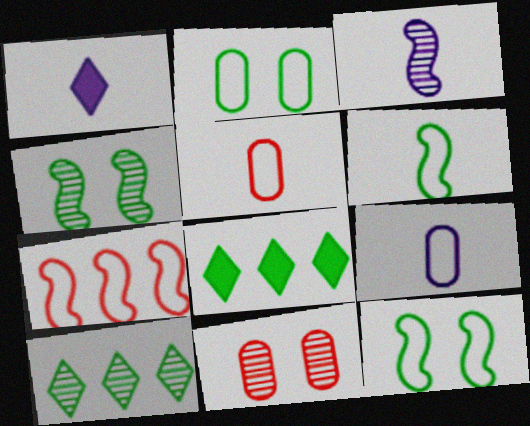[[1, 3, 9], 
[3, 10, 11]]